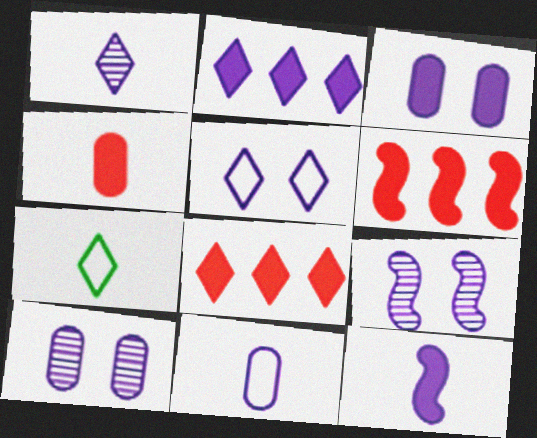[[1, 2, 5], 
[1, 11, 12], 
[2, 3, 12], 
[2, 9, 11], 
[3, 5, 9], 
[6, 7, 10]]